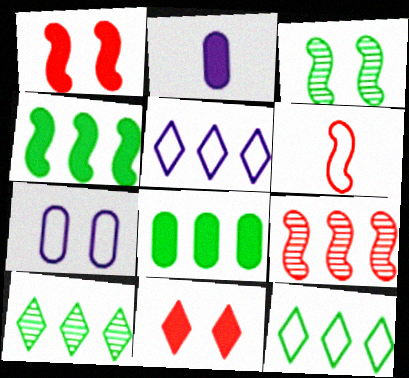[[1, 6, 9], 
[2, 4, 11], 
[3, 7, 11], 
[5, 8, 9], 
[6, 7, 12]]